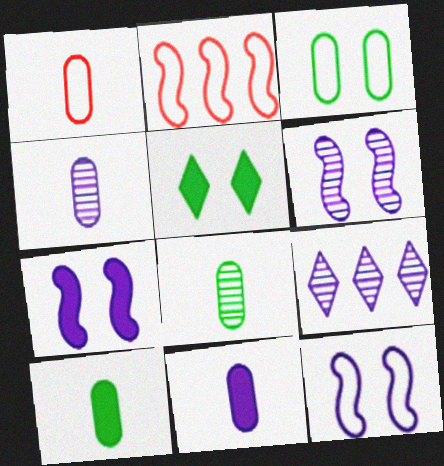[[1, 4, 10], 
[1, 8, 11], 
[2, 4, 5], 
[4, 6, 9], 
[6, 7, 12], 
[9, 11, 12]]